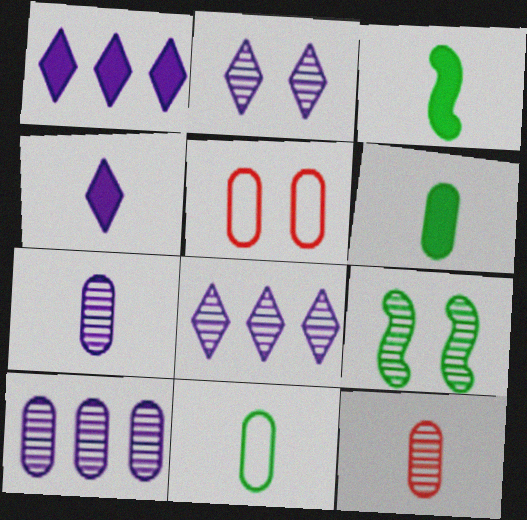[[3, 5, 8], 
[5, 6, 10], 
[8, 9, 12]]